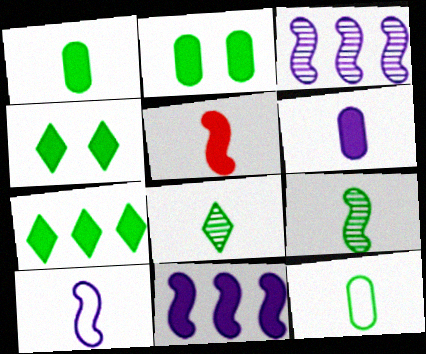[[5, 9, 10]]